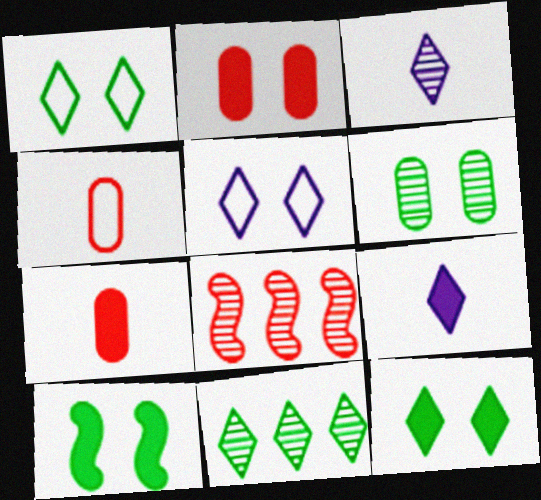[[1, 6, 10], 
[3, 6, 8]]